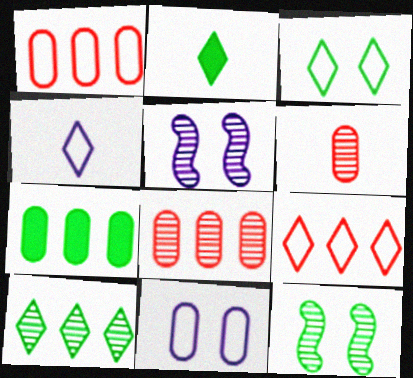[[1, 2, 5], 
[2, 3, 10], 
[3, 4, 9], 
[5, 6, 10], 
[6, 7, 11]]